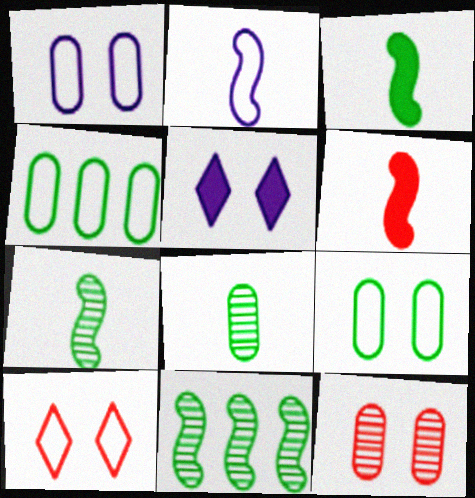[[2, 4, 10], 
[2, 6, 7]]